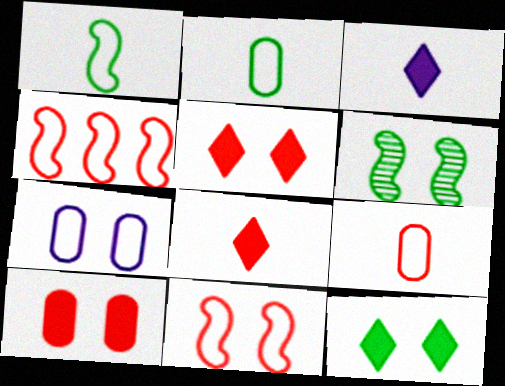[[5, 6, 7]]